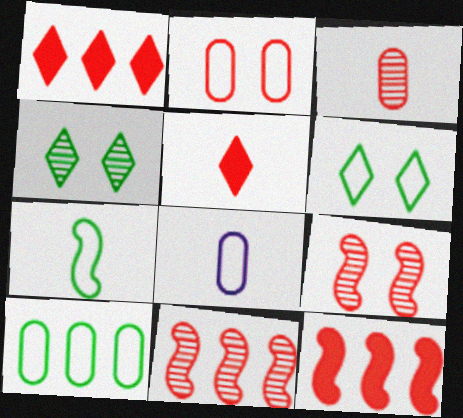[[2, 5, 11], 
[2, 8, 10], 
[4, 8, 12], 
[6, 7, 10]]